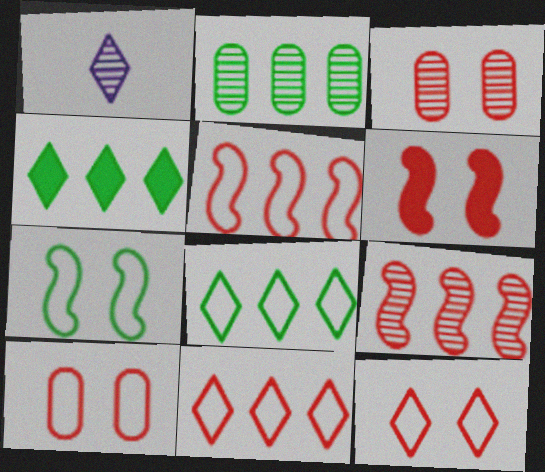[[1, 4, 12], 
[3, 6, 12]]